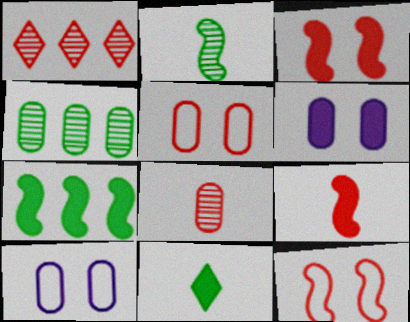[[1, 5, 9]]